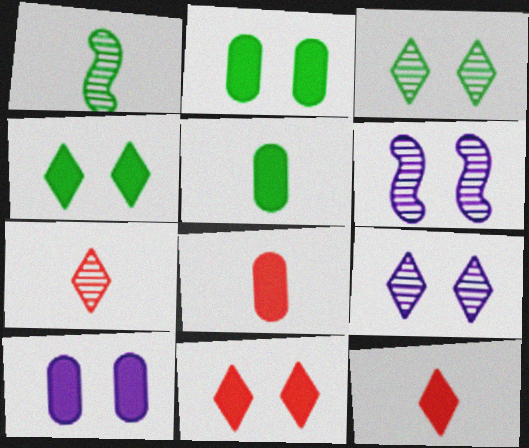[]